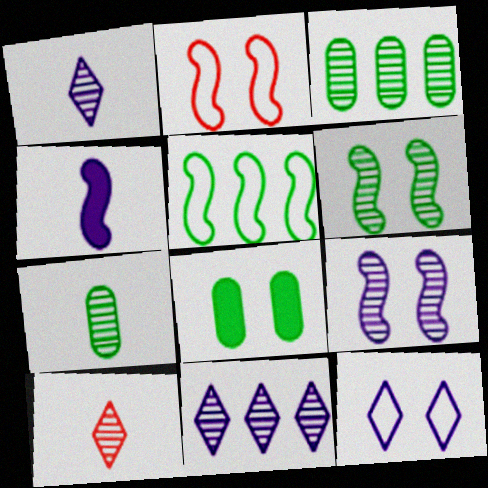[[3, 9, 10]]